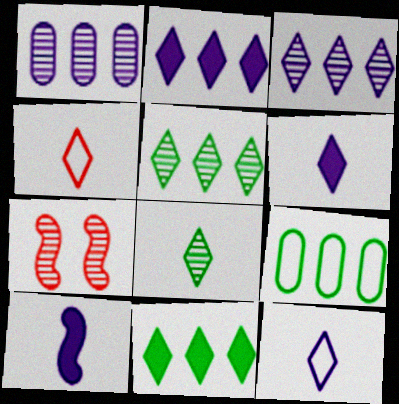[[1, 7, 8], 
[4, 6, 8], 
[6, 7, 9]]